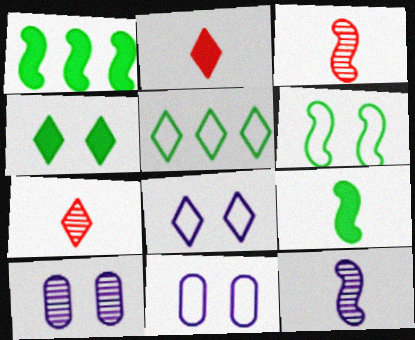[[1, 7, 11]]